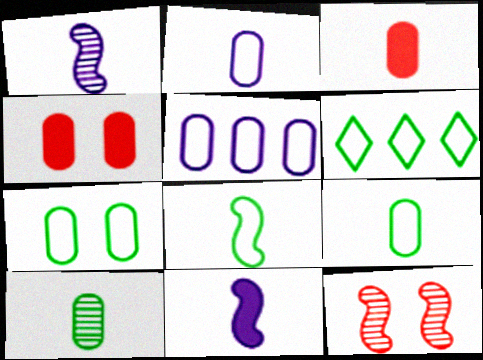[[1, 4, 6], 
[2, 3, 10], 
[4, 5, 10], 
[6, 7, 8]]